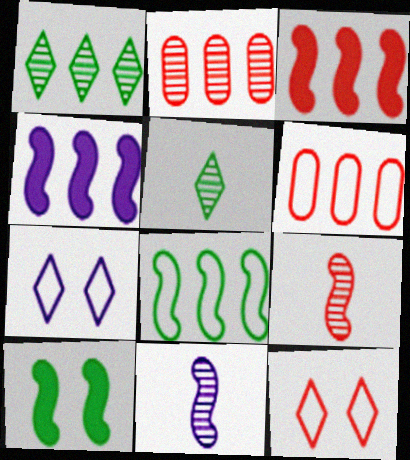[[1, 4, 6]]